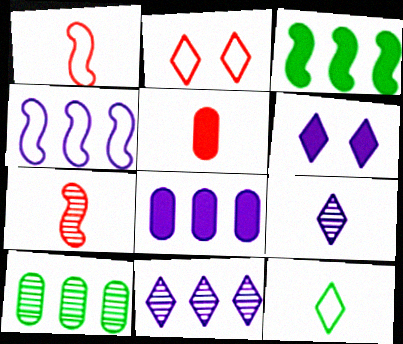[[1, 6, 10], 
[3, 5, 6], 
[4, 8, 11]]